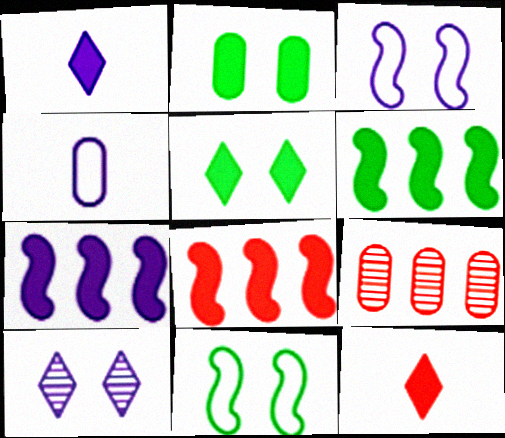[[1, 2, 8], 
[1, 9, 11], 
[2, 4, 9], 
[2, 7, 12], 
[4, 7, 10], 
[6, 7, 8]]